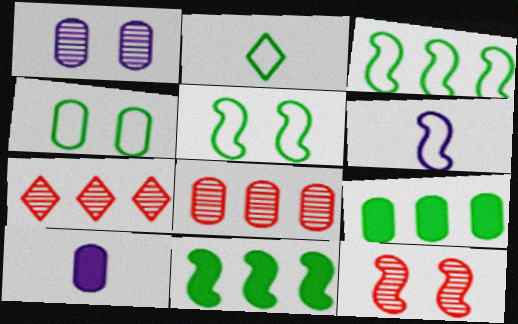[[2, 3, 4], 
[4, 8, 10], 
[5, 7, 10], 
[6, 11, 12]]